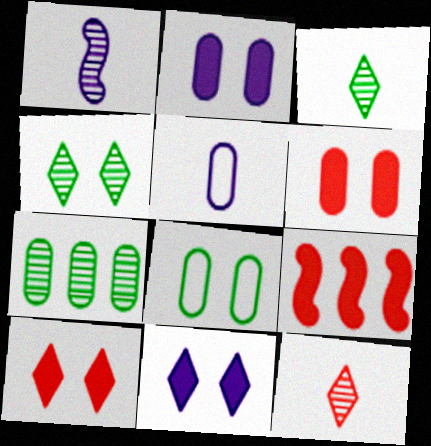[[4, 5, 9], 
[5, 6, 7]]